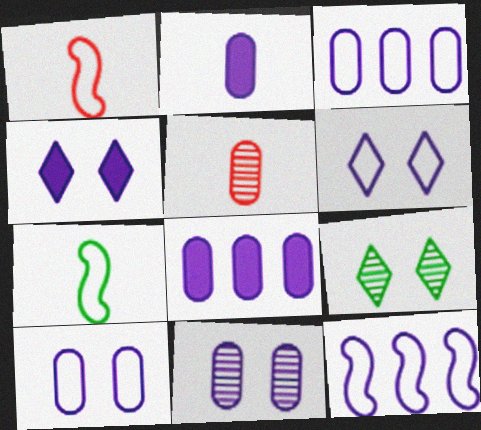[[1, 8, 9], 
[2, 3, 11]]